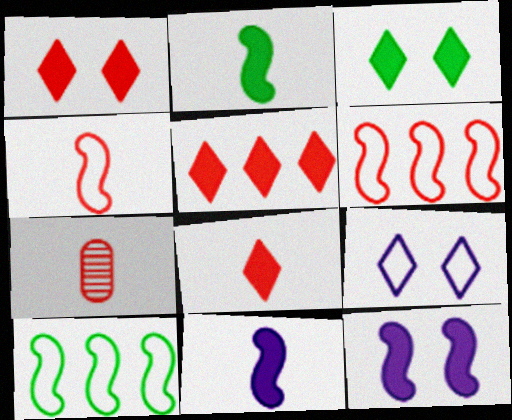[[1, 5, 8], 
[1, 6, 7], 
[4, 7, 8]]